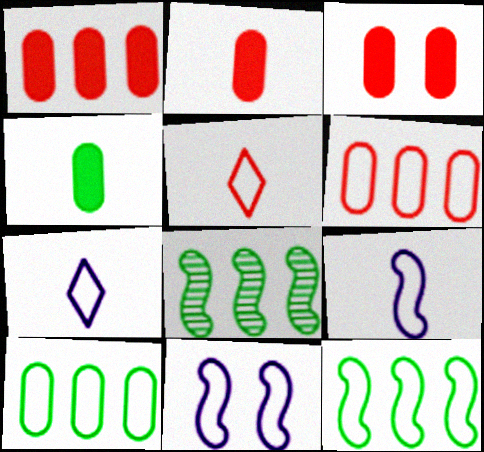[[1, 2, 3], 
[3, 7, 8], 
[5, 10, 11]]